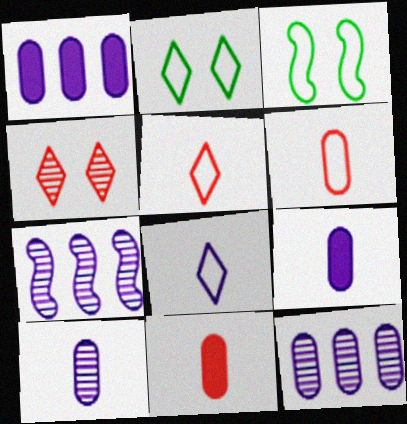[[2, 7, 11]]